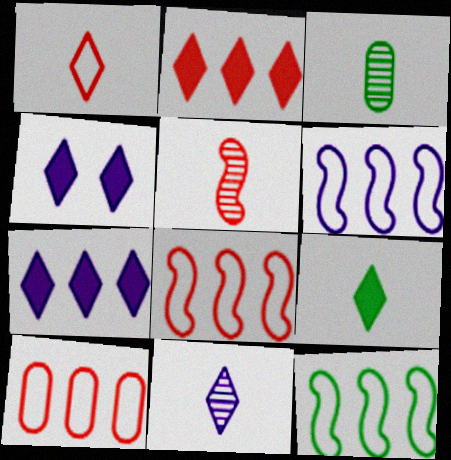[[1, 9, 11], 
[2, 4, 9], 
[3, 4, 8], 
[3, 5, 11], 
[6, 8, 12]]